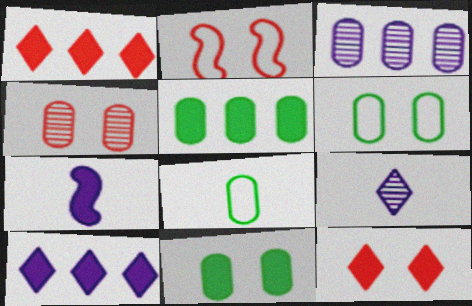[[1, 7, 11], 
[2, 4, 12], 
[2, 5, 9], 
[5, 7, 12]]